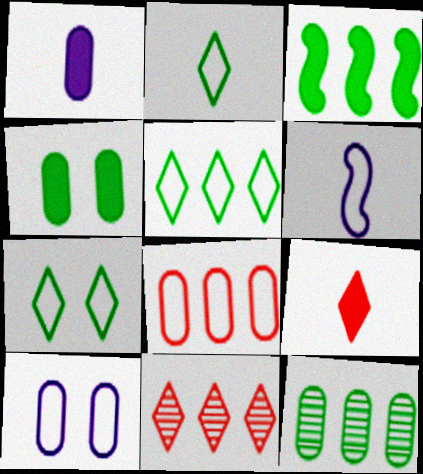[[2, 5, 7], 
[3, 5, 12], 
[4, 6, 11], 
[6, 7, 8]]